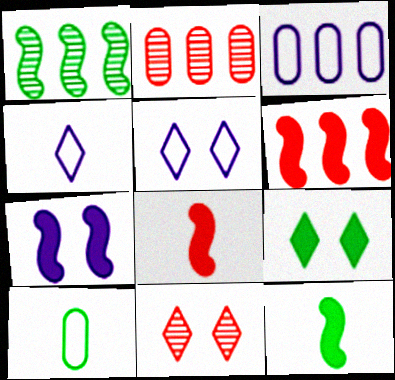[[1, 9, 10], 
[2, 5, 12], 
[3, 11, 12], 
[5, 9, 11], 
[6, 7, 12]]